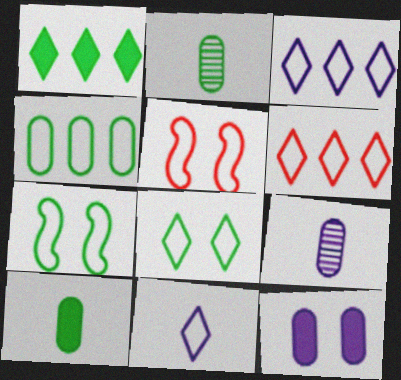[[1, 2, 7], 
[1, 5, 9], 
[4, 5, 11], 
[6, 8, 11]]